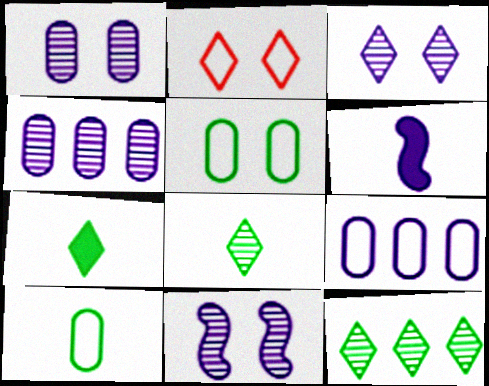[[1, 3, 11], 
[3, 6, 9]]